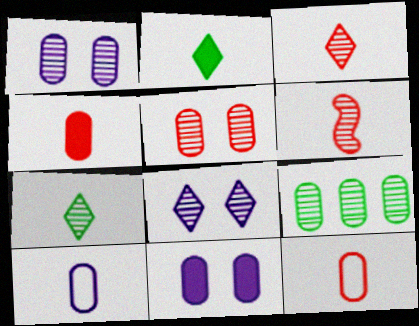[[2, 6, 10], 
[6, 8, 9], 
[9, 11, 12]]